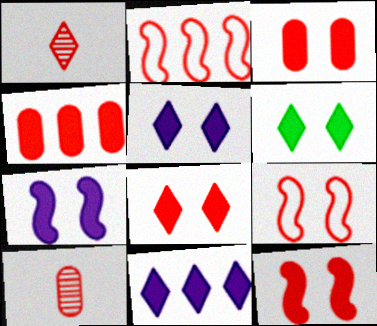[[1, 2, 3], 
[1, 4, 9], 
[2, 8, 10], 
[3, 6, 7], 
[3, 8, 12], 
[5, 6, 8]]